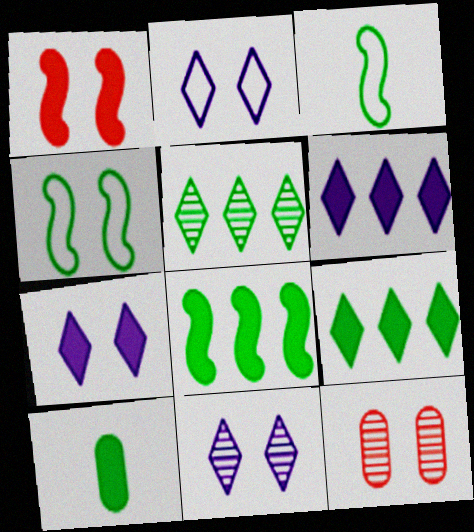[[1, 6, 10], 
[2, 7, 11], 
[3, 6, 12], 
[4, 5, 10], 
[4, 7, 12]]